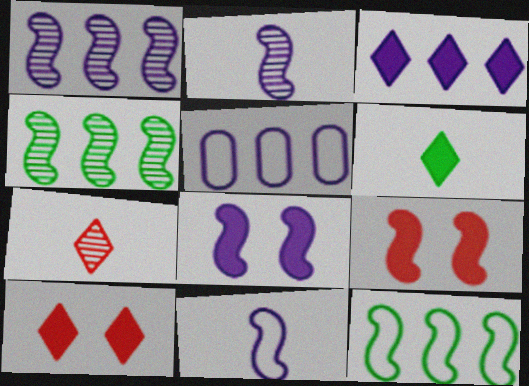[[1, 3, 5], 
[1, 8, 11], 
[2, 9, 12], 
[3, 6, 10], 
[4, 9, 11]]